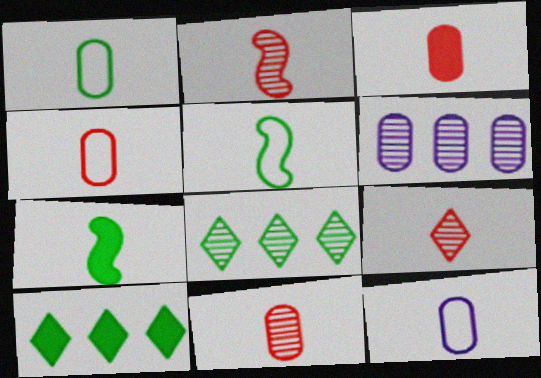[[1, 4, 12], 
[2, 9, 11], 
[3, 4, 11], 
[7, 9, 12]]